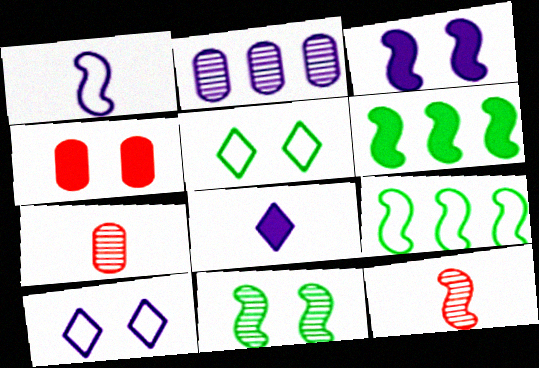[[3, 9, 12], 
[4, 6, 8], 
[4, 10, 11], 
[6, 7, 10]]